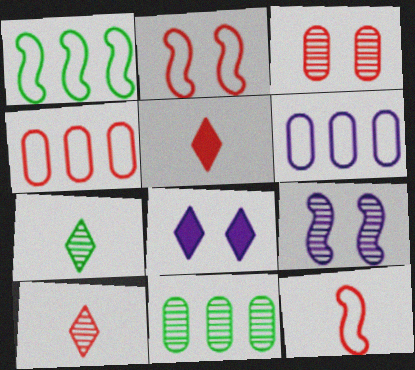[[8, 11, 12], 
[9, 10, 11]]